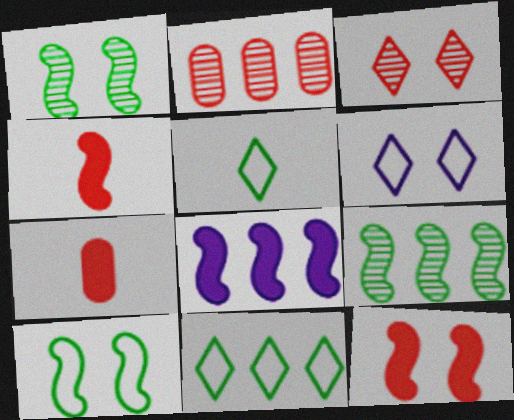[[2, 8, 11], 
[6, 7, 9]]